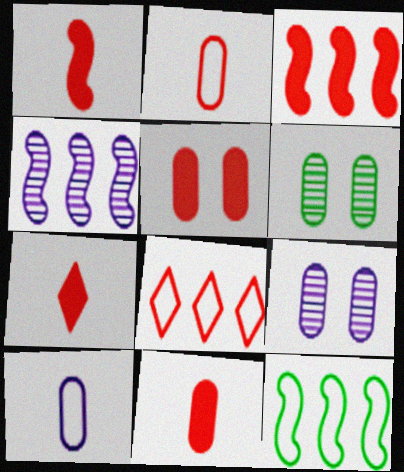[[1, 7, 11], 
[3, 4, 12], 
[3, 5, 7], 
[7, 9, 12]]